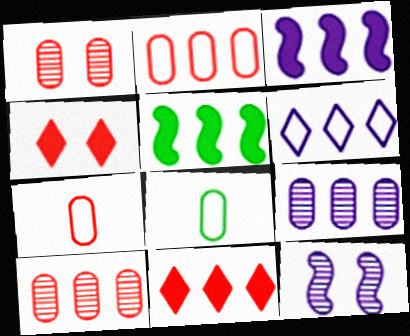[[3, 6, 9], 
[5, 6, 10], 
[8, 11, 12]]